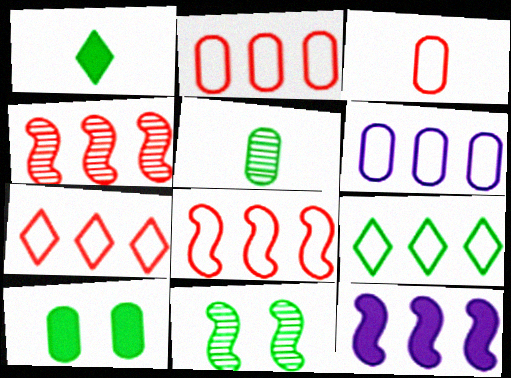[[2, 7, 8], 
[6, 8, 9]]